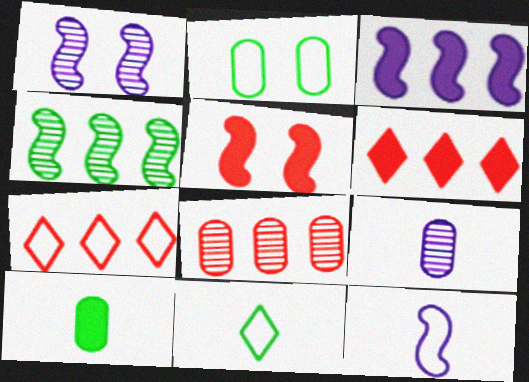[[1, 3, 12], 
[1, 7, 10], 
[2, 7, 12], 
[4, 5, 12]]